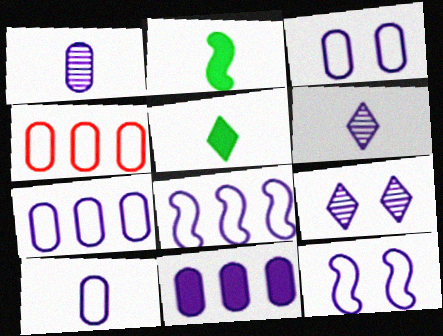[[1, 3, 11], 
[2, 4, 9], 
[3, 7, 10], 
[6, 11, 12]]